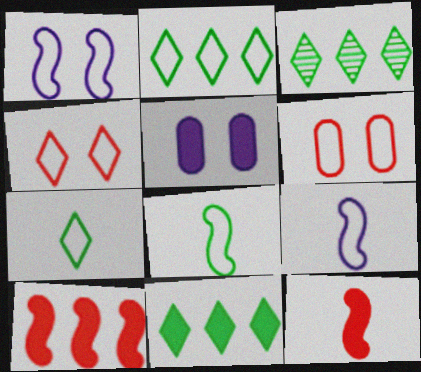[[2, 3, 11], 
[2, 6, 9], 
[5, 11, 12]]